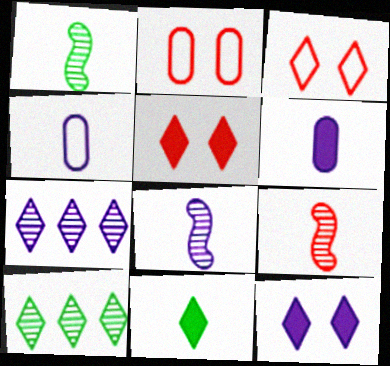[[1, 8, 9], 
[3, 7, 11], 
[4, 9, 11]]